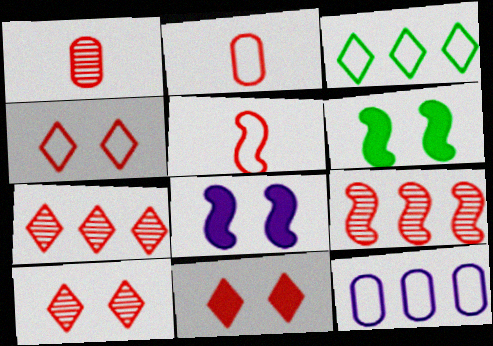[[1, 3, 8], 
[1, 9, 10], 
[2, 9, 11], 
[4, 10, 11]]